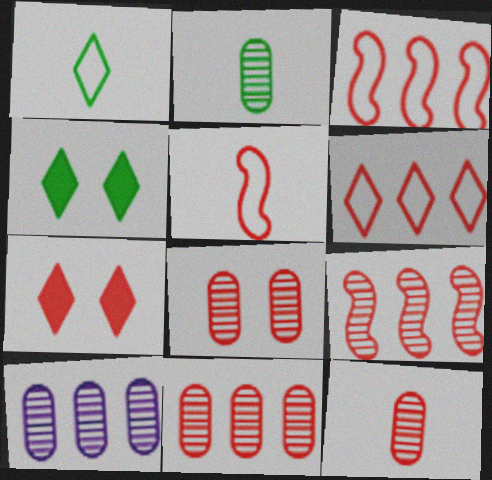[[2, 8, 10], 
[3, 7, 12], 
[4, 5, 10], 
[5, 7, 11], 
[8, 11, 12]]